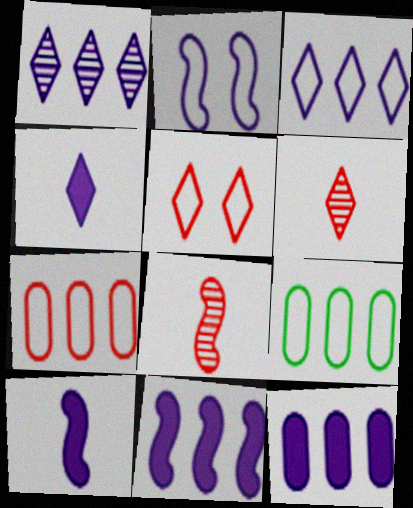[]